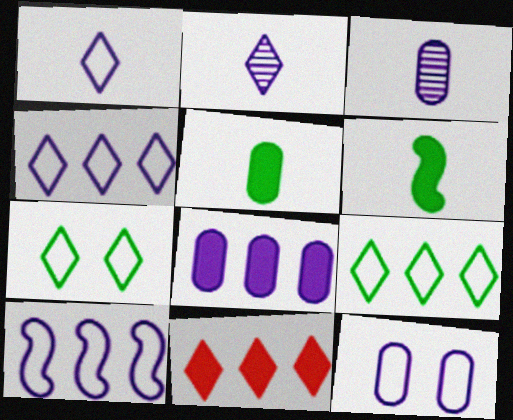[[1, 10, 12], 
[2, 7, 11], 
[3, 8, 12]]